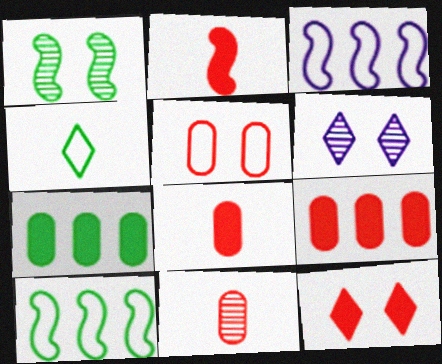[[1, 2, 3], 
[1, 4, 7], 
[2, 9, 12], 
[3, 4, 5], 
[5, 9, 11], 
[6, 8, 10]]